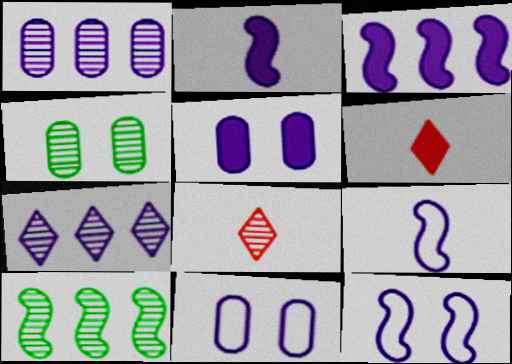[[2, 7, 11], 
[5, 7, 9], 
[6, 10, 11]]